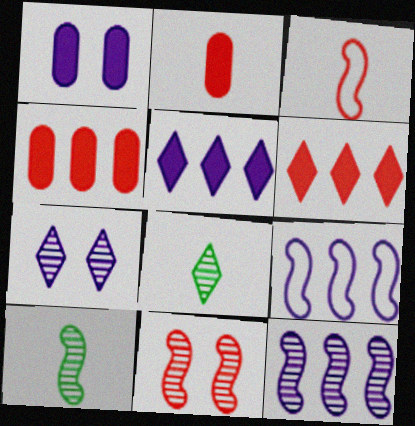[[10, 11, 12]]